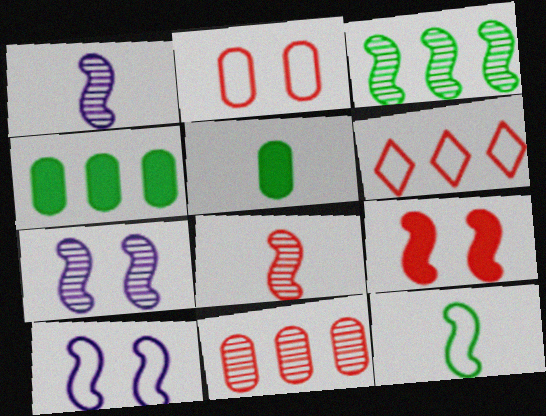[[3, 7, 8], 
[5, 6, 7]]